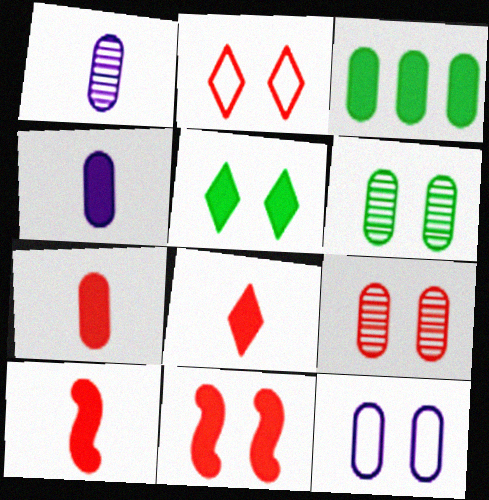[[2, 9, 11], 
[7, 8, 10]]